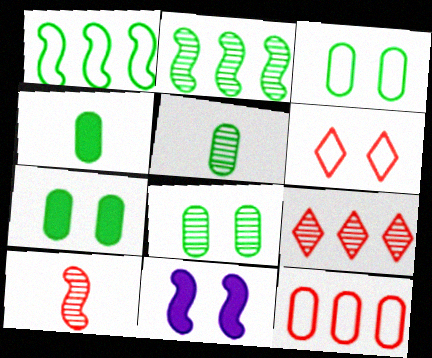[[1, 10, 11], 
[3, 7, 8], 
[6, 8, 11]]